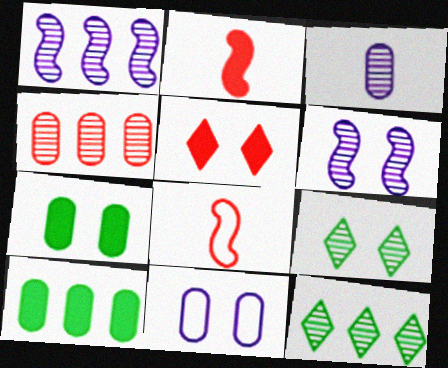[[1, 4, 12], 
[2, 11, 12], 
[4, 5, 8]]